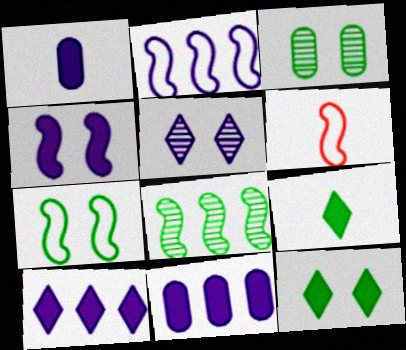[[1, 2, 5], 
[1, 4, 10], 
[2, 6, 7], 
[3, 6, 10], 
[3, 7, 12], 
[4, 6, 8]]